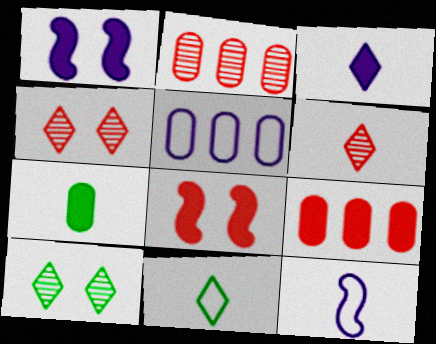[[1, 2, 11], 
[3, 6, 11], 
[6, 7, 12], 
[9, 10, 12]]